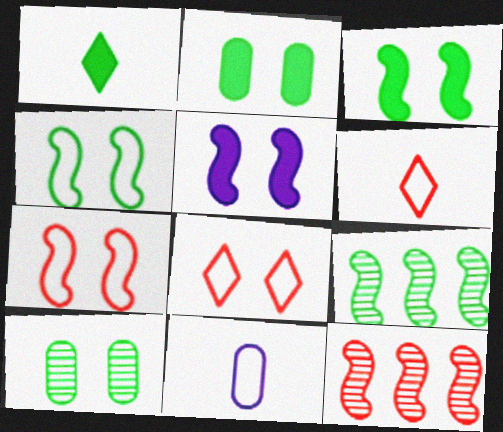[[5, 8, 10]]